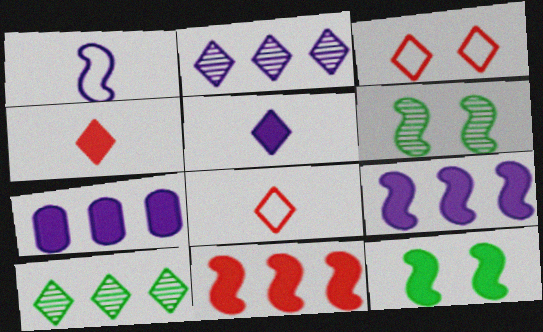[[1, 6, 11], 
[3, 5, 10], 
[4, 7, 12], 
[6, 7, 8]]